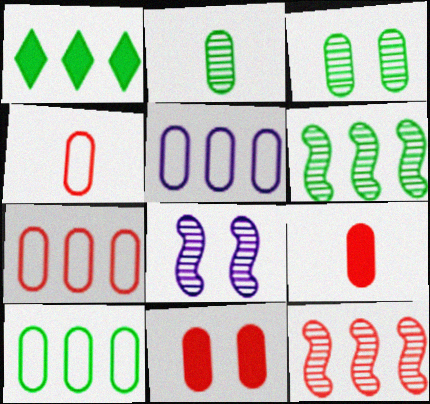[[1, 4, 8], 
[1, 5, 12], 
[1, 6, 10], 
[2, 5, 11], 
[3, 5, 9], 
[5, 7, 10]]